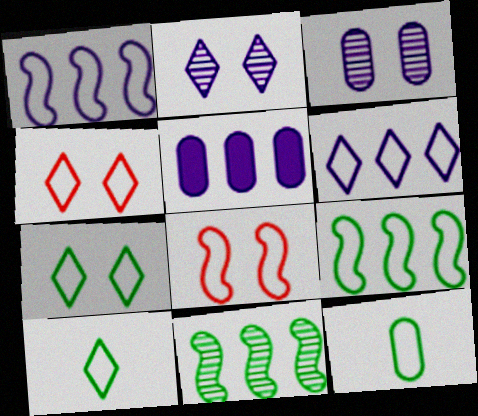[[1, 4, 12], 
[4, 6, 10], 
[6, 8, 12], 
[7, 9, 12]]